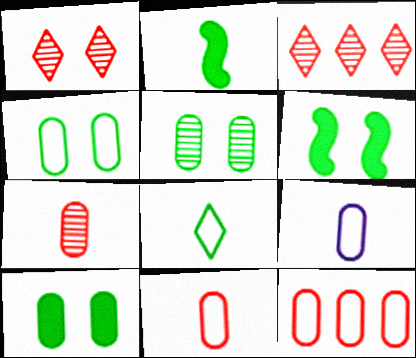[[3, 6, 9], 
[4, 5, 10], 
[4, 9, 12]]